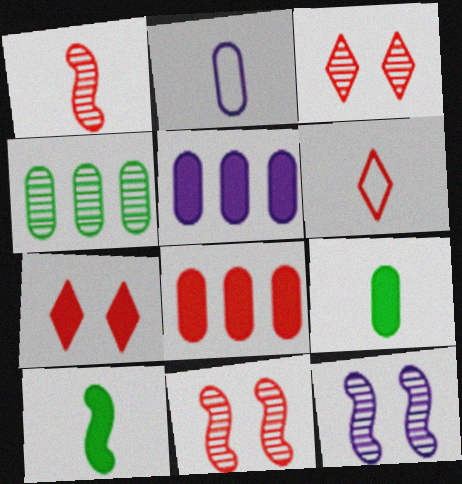[[5, 7, 10], 
[6, 8, 11]]